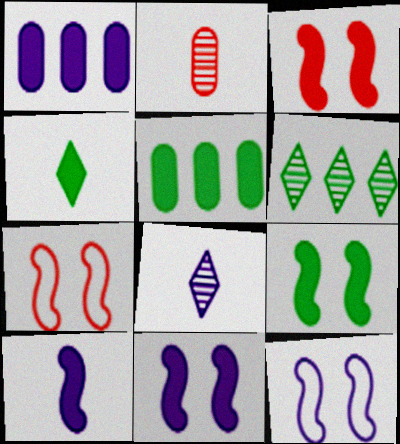[[1, 3, 4], 
[1, 8, 12], 
[3, 9, 11], 
[4, 5, 9], 
[5, 7, 8]]